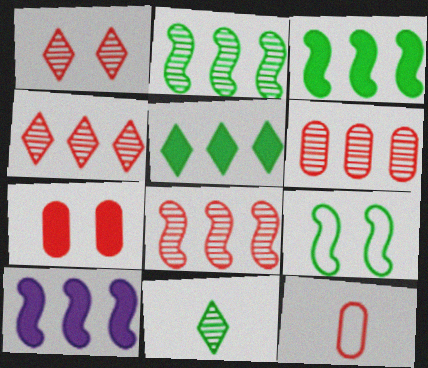[[4, 6, 8], 
[6, 7, 12]]